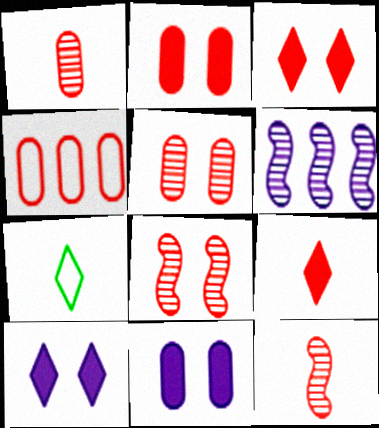[[1, 2, 4], 
[2, 6, 7], 
[3, 4, 12], 
[4, 8, 9]]